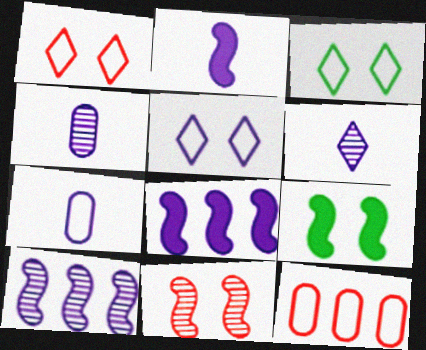[[1, 3, 5], 
[2, 6, 7], 
[4, 5, 8], 
[6, 9, 12]]